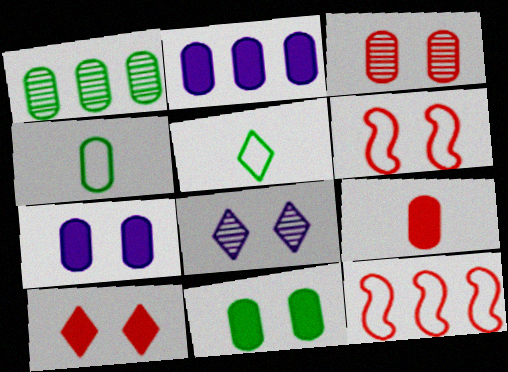[[1, 4, 11], 
[2, 3, 4], 
[2, 9, 11], 
[3, 6, 10], 
[6, 8, 11]]